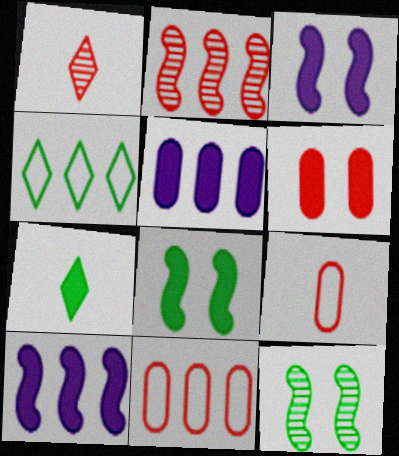[[2, 4, 5], 
[6, 7, 10]]